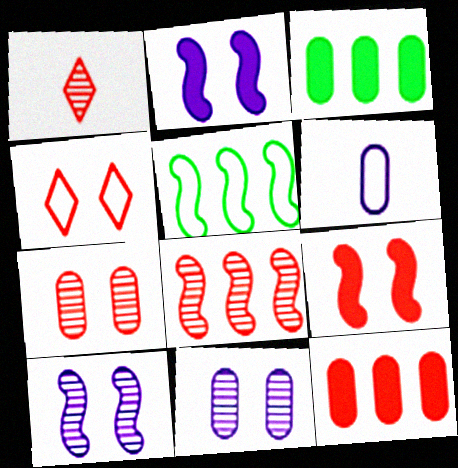[[1, 7, 8], 
[3, 6, 7], 
[4, 5, 6], 
[4, 7, 9]]